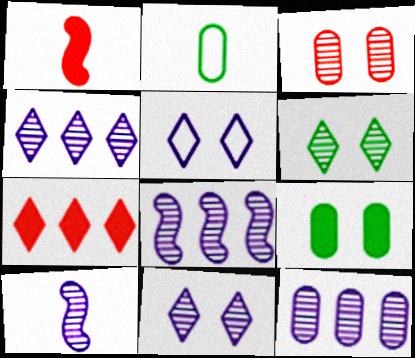[[4, 8, 12], 
[10, 11, 12]]